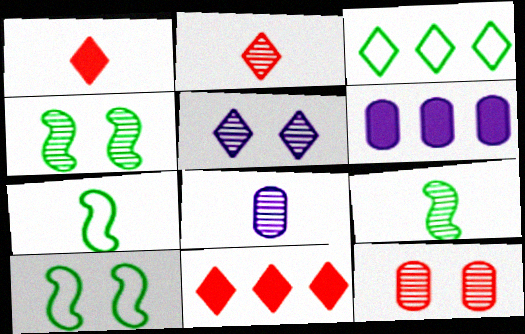[[1, 3, 5], 
[1, 7, 8], 
[2, 6, 10], 
[2, 8, 9], 
[4, 5, 12], 
[8, 10, 11]]